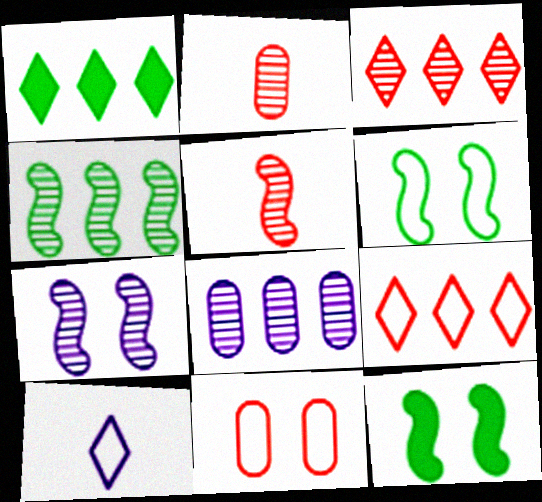[[3, 4, 8], 
[4, 5, 7]]